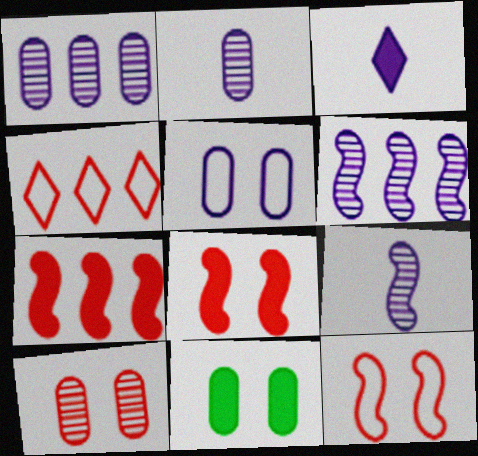[[3, 5, 6], 
[3, 7, 11], 
[4, 9, 11], 
[5, 10, 11]]